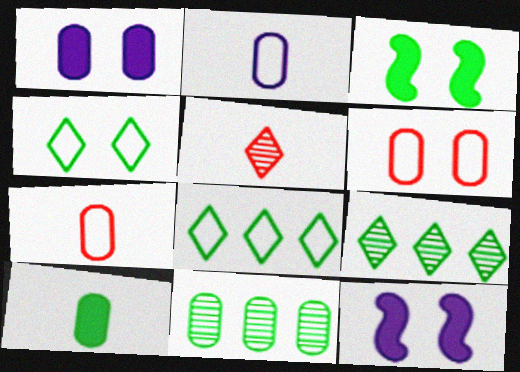[[1, 7, 11], 
[7, 9, 12]]